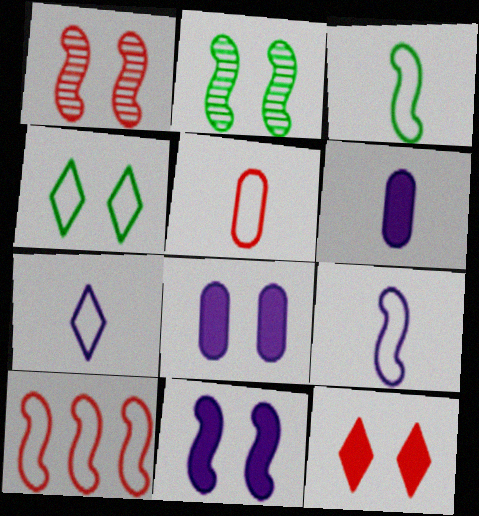[[1, 4, 8], 
[3, 5, 7]]